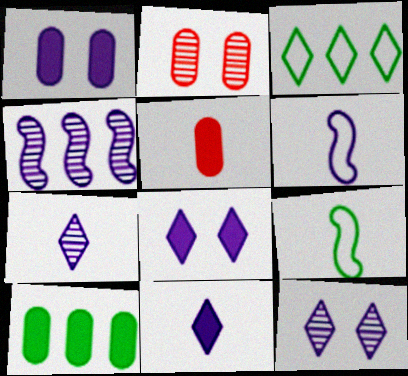[[1, 5, 10], 
[5, 7, 9]]